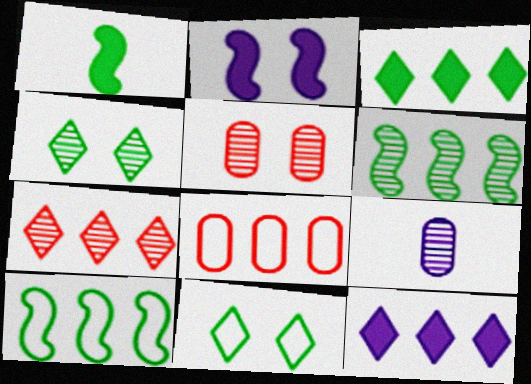[[2, 5, 11], 
[6, 8, 12]]